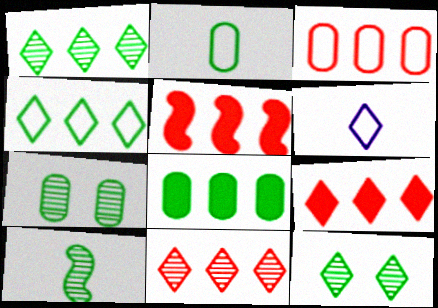[[1, 7, 10], 
[2, 7, 8], 
[3, 5, 11], 
[5, 6, 7], 
[6, 9, 12]]